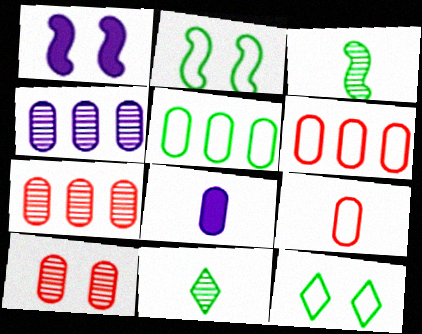[[1, 6, 11], 
[1, 10, 12], 
[5, 8, 10]]